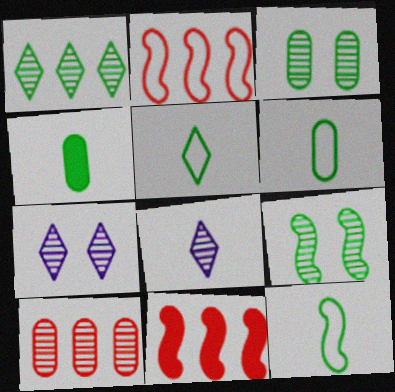[[2, 4, 7], 
[5, 6, 12], 
[6, 7, 11], 
[8, 9, 10]]